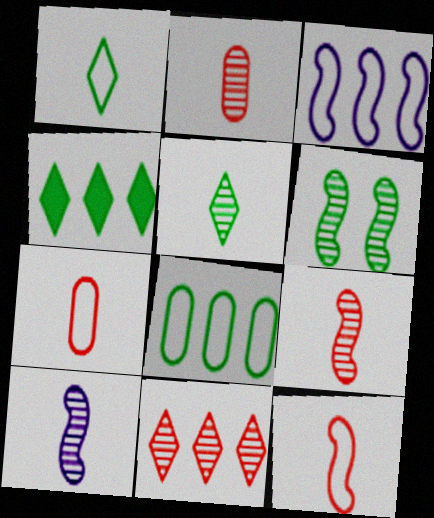[[2, 5, 10]]